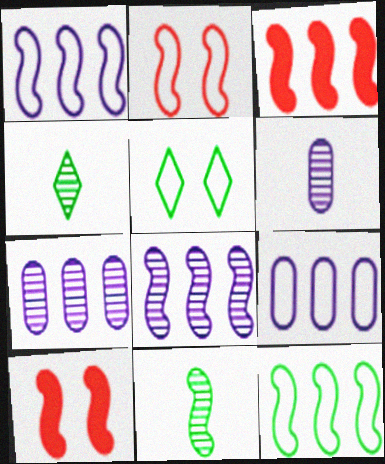[[1, 10, 11], 
[3, 5, 6], 
[3, 8, 12], 
[4, 9, 10]]